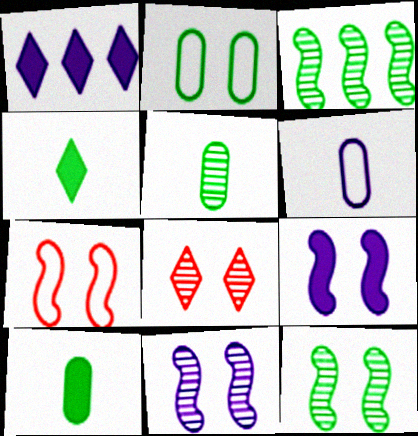[[1, 5, 7], 
[1, 6, 11], 
[2, 3, 4], 
[2, 8, 9], 
[7, 9, 12]]